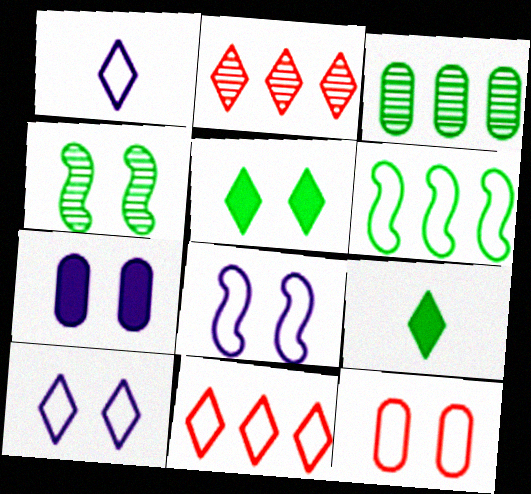[[1, 2, 5], 
[1, 6, 12], 
[2, 9, 10]]